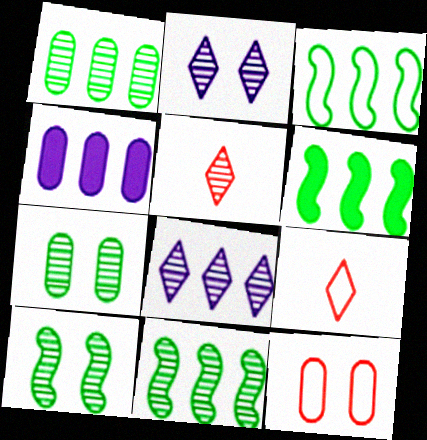[[3, 6, 11], 
[4, 9, 10]]